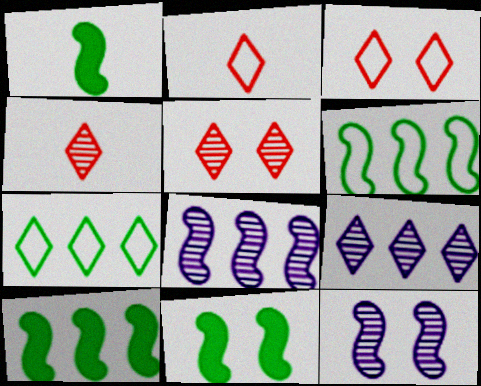[[1, 10, 11]]